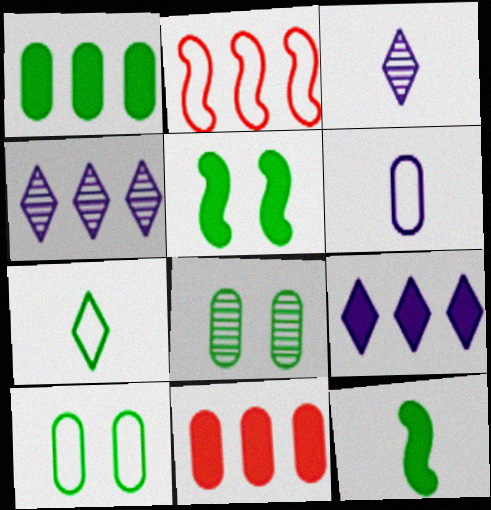[[1, 2, 4], 
[6, 8, 11]]